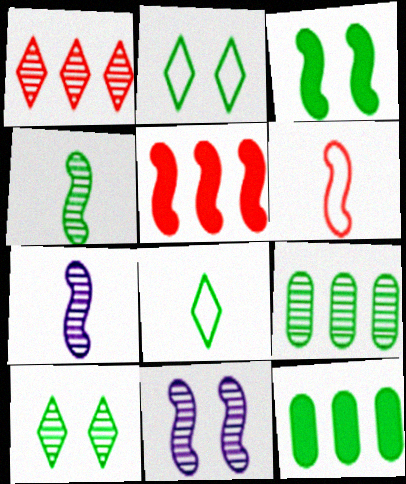[[2, 4, 12], 
[3, 8, 9], 
[4, 9, 10]]